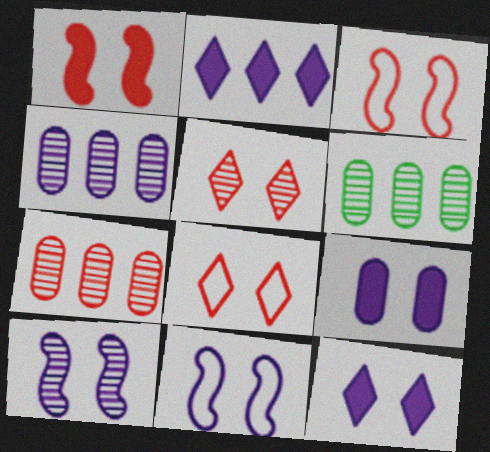[[4, 6, 7]]